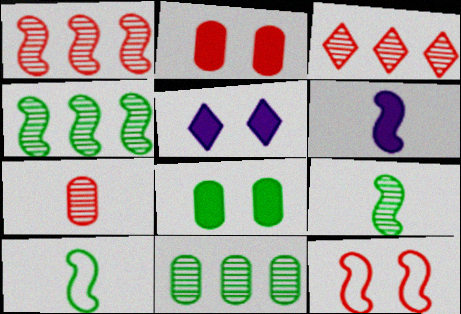[[4, 6, 12]]